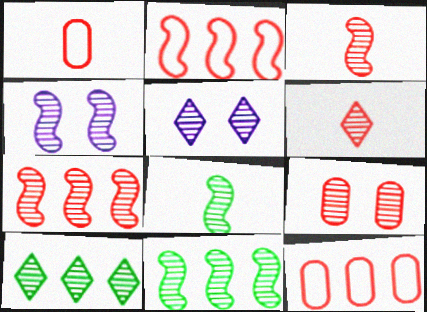[[3, 4, 11], 
[4, 7, 8], 
[5, 6, 10], 
[6, 7, 9]]